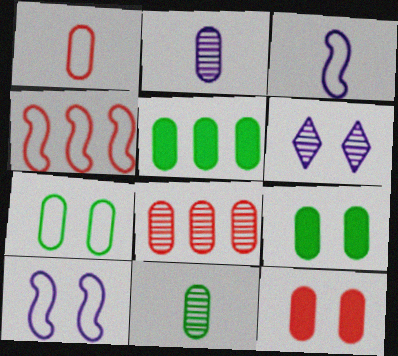[[1, 8, 12], 
[5, 7, 11]]